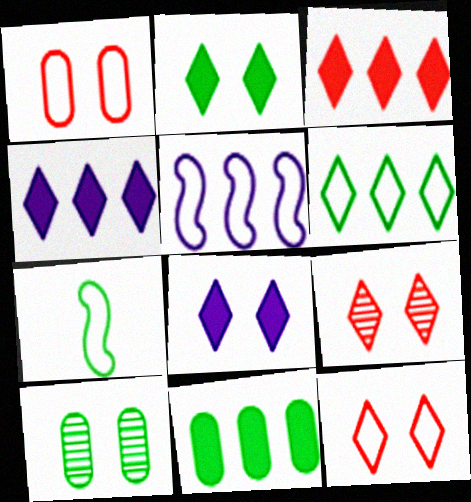[]